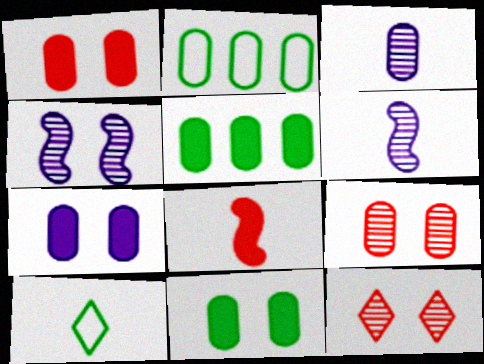[[1, 2, 3], 
[1, 7, 11], 
[3, 8, 10]]